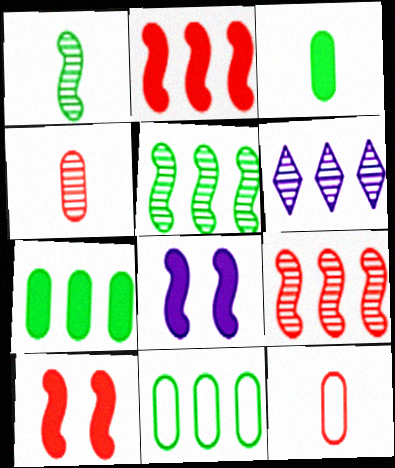[[2, 6, 11]]